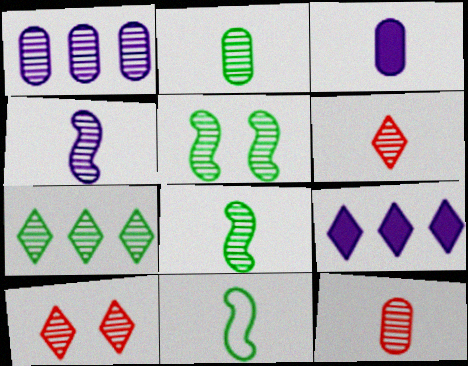[[1, 5, 6], 
[1, 8, 10], 
[2, 4, 6], 
[2, 5, 7], 
[3, 6, 11]]